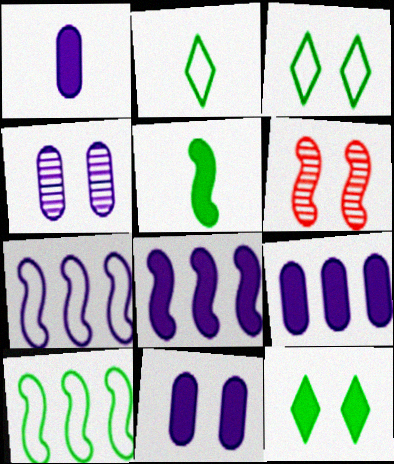[[1, 9, 11], 
[2, 6, 9], 
[3, 6, 11], 
[5, 6, 7]]